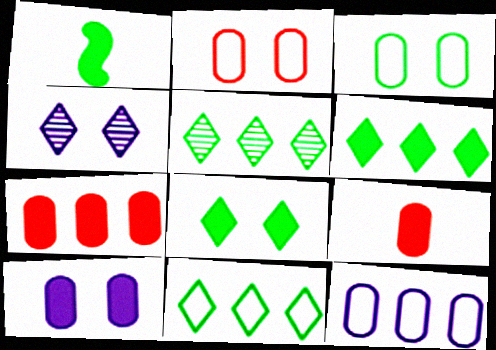[[1, 3, 5], 
[5, 6, 11]]